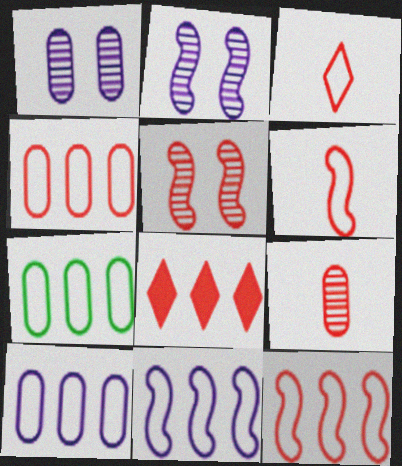[[4, 7, 10]]